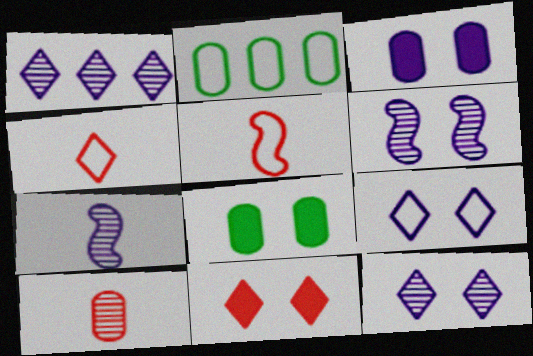[[1, 5, 8], 
[2, 3, 10], 
[2, 5, 9], 
[2, 7, 11], 
[3, 6, 9]]